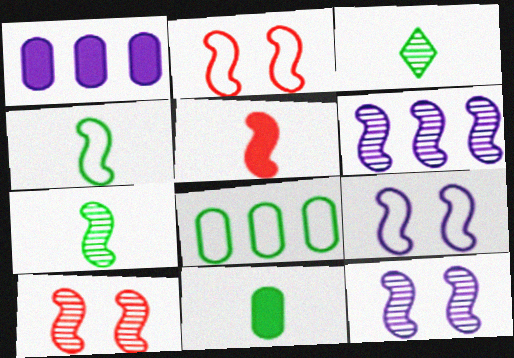[[1, 2, 3], 
[3, 4, 11], 
[6, 7, 10]]